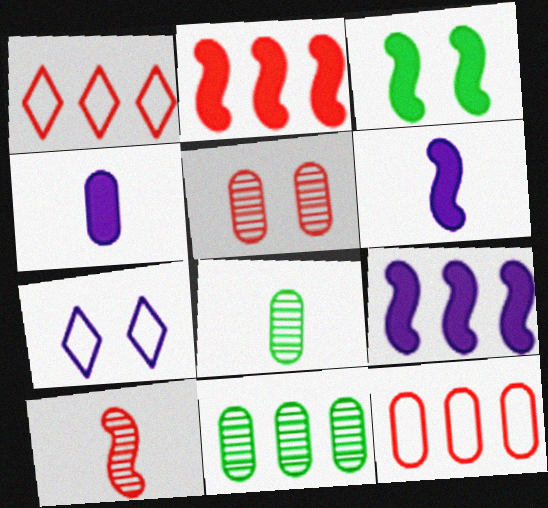[[1, 9, 11], 
[2, 3, 6], 
[2, 7, 8], 
[3, 5, 7]]